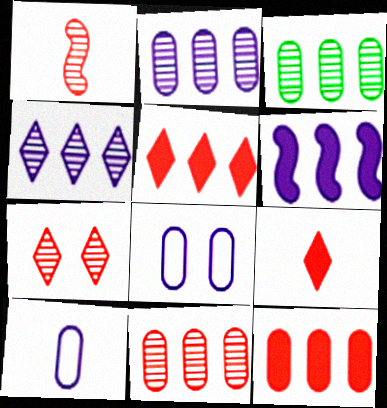[[1, 7, 11], 
[2, 3, 11]]